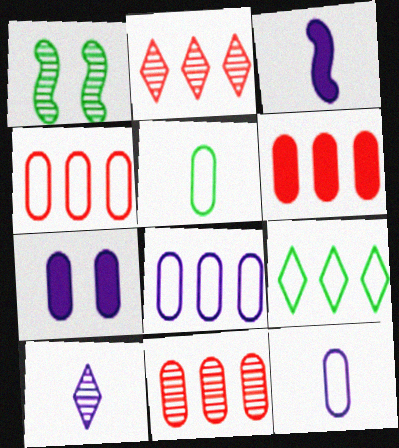[[1, 10, 11], 
[3, 10, 12], 
[4, 6, 11], 
[5, 7, 11]]